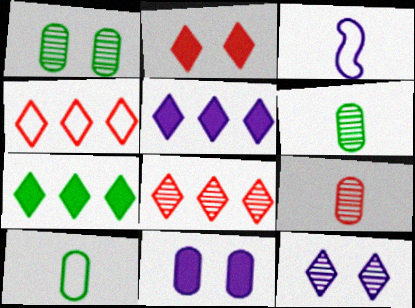[]